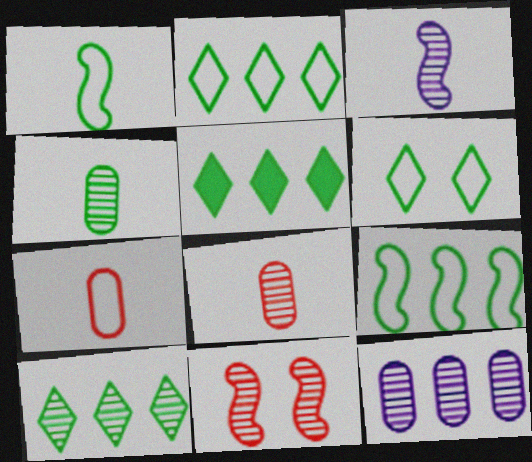[[2, 5, 10]]